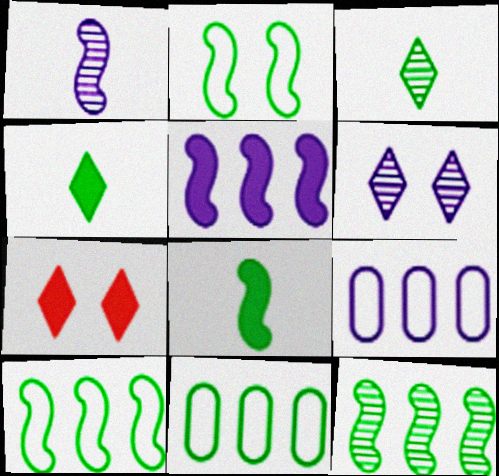[[1, 7, 11], 
[2, 8, 12]]